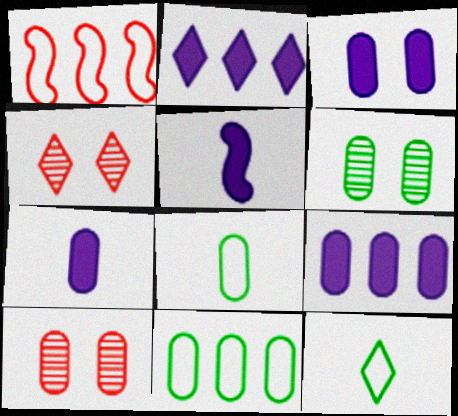[[2, 3, 5], 
[2, 4, 12], 
[3, 7, 9], 
[4, 5, 11], 
[7, 10, 11], 
[8, 9, 10]]